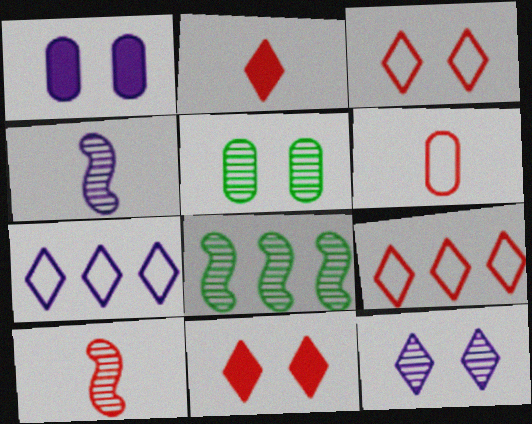[[1, 4, 7], 
[2, 6, 10]]